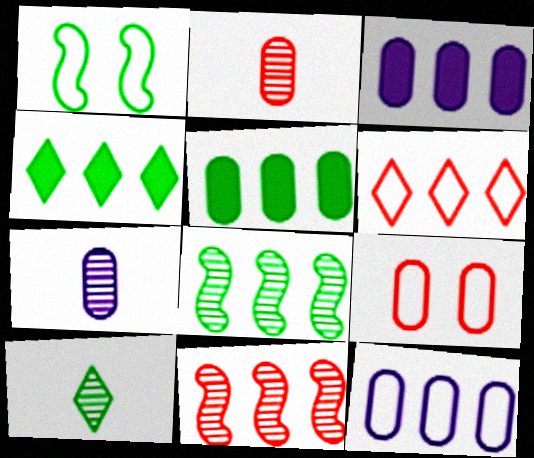[[1, 5, 10], 
[3, 6, 8], 
[4, 11, 12], 
[5, 7, 9]]